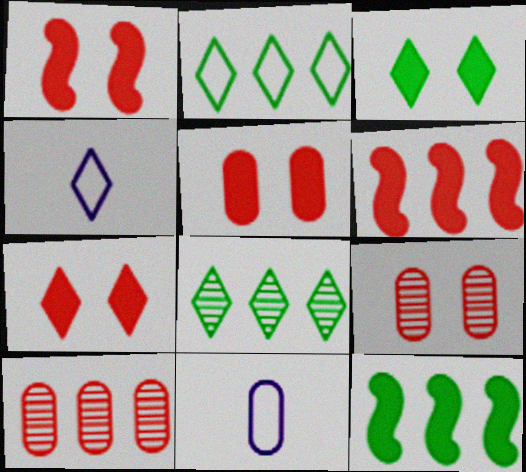[[1, 5, 7], 
[1, 8, 11], 
[4, 7, 8], 
[4, 9, 12]]